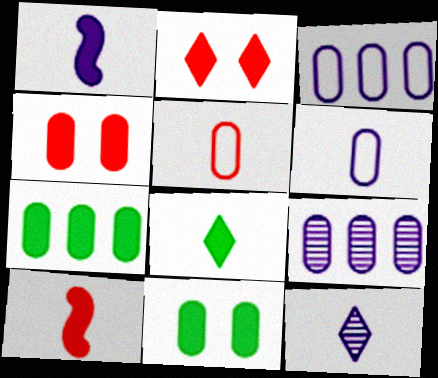[[1, 2, 7], 
[1, 6, 12], 
[5, 9, 11]]